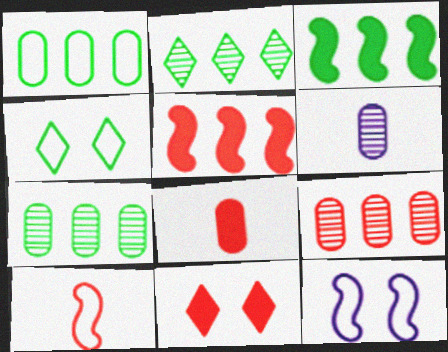[[1, 2, 3], 
[2, 8, 12], 
[4, 5, 6], 
[5, 8, 11], 
[9, 10, 11]]